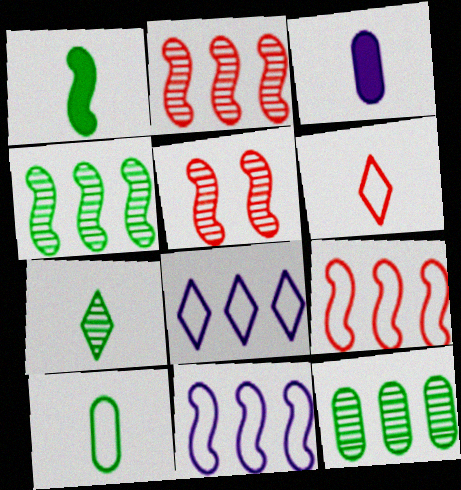[[1, 5, 11], 
[1, 7, 10]]